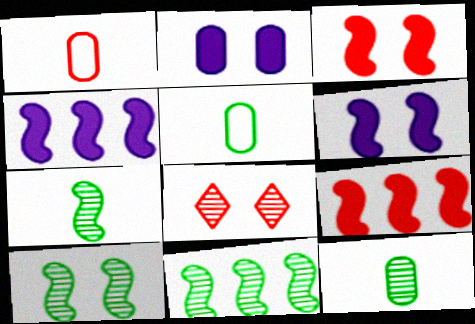[[1, 8, 9], 
[4, 5, 8], 
[7, 10, 11]]